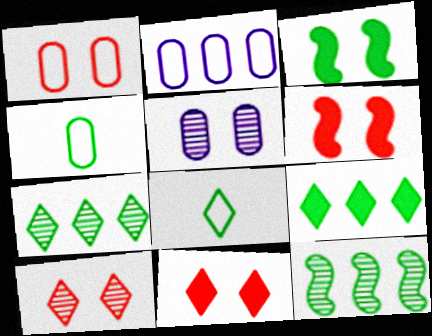[[1, 2, 4], 
[1, 6, 10], 
[3, 4, 7]]